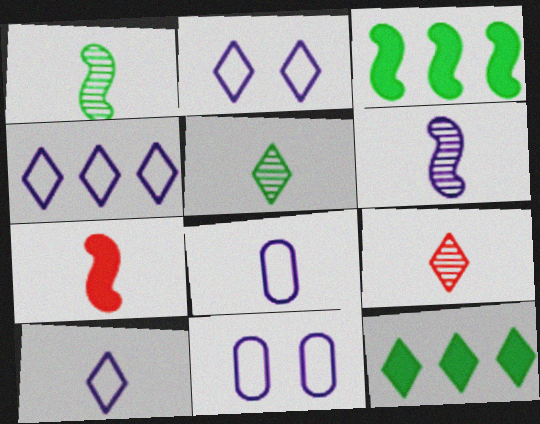[[2, 4, 10], 
[2, 9, 12], 
[3, 9, 11], 
[5, 7, 8]]